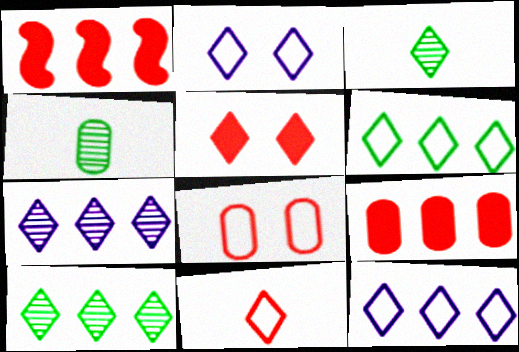[[1, 2, 4], 
[2, 6, 11], 
[3, 5, 12]]